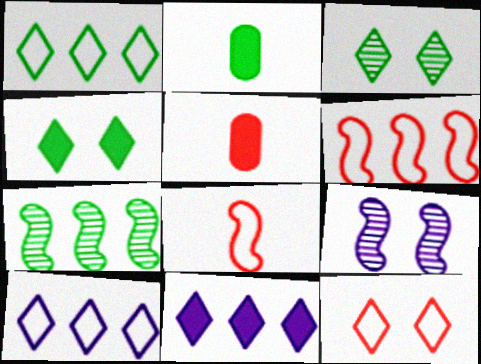[[1, 5, 9]]